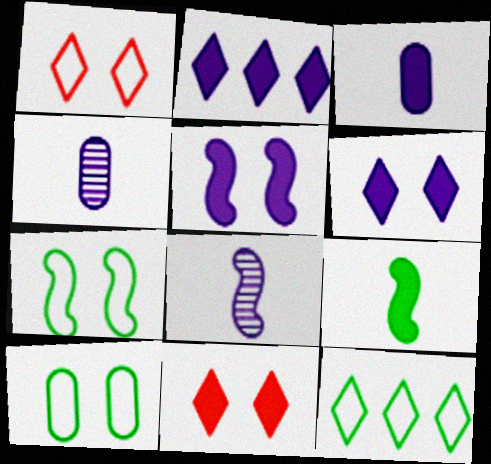[[2, 3, 5]]